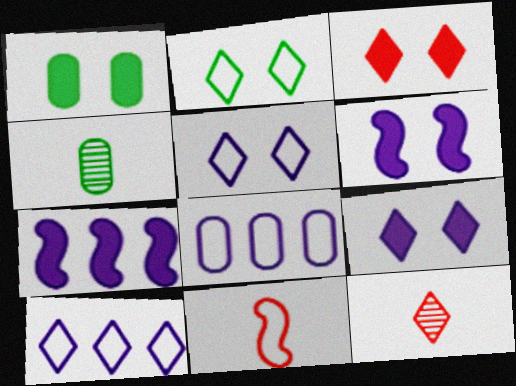[[1, 3, 6], 
[2, 8, 11]]